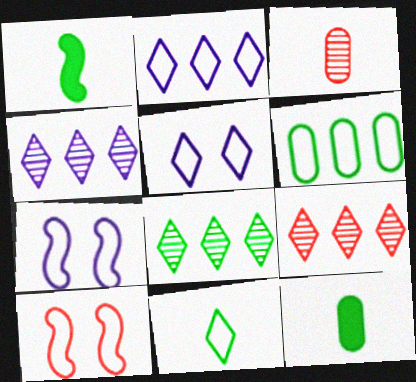[[4, 8, 9], 
[4, 10, 12], 
[7, 9, 12]]